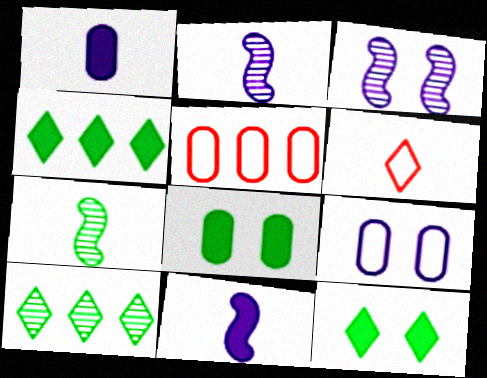[[1, 6, 7], 
[2, 5, 12]]